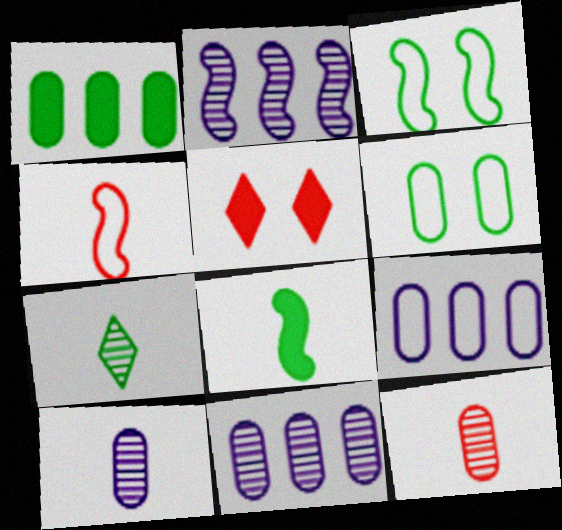[[1, 3, 7]]